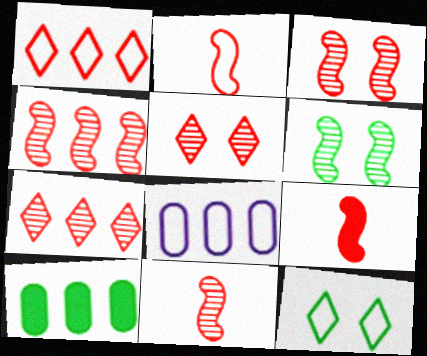[[2, 8, 12], 
[2, 9, 11], 
[3, 4, 11]]